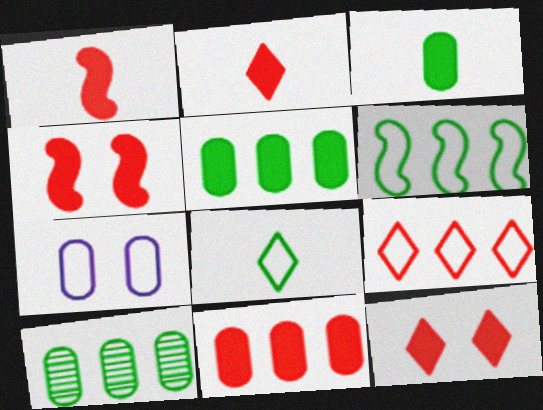[[1, 11, 12], 
[2, 4, 11]]